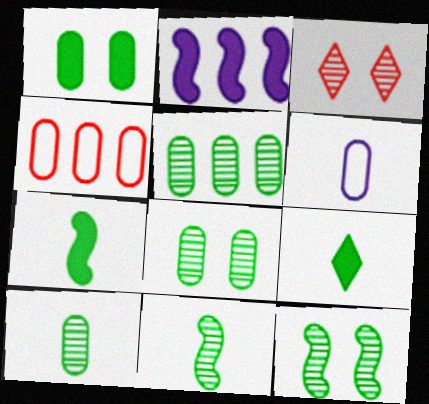[[5, 8, 10]]